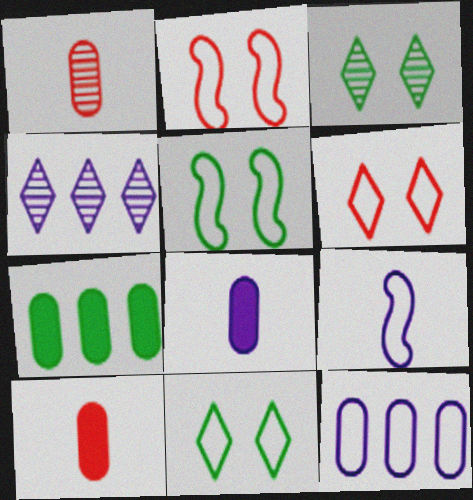[[4, 5, 10]]